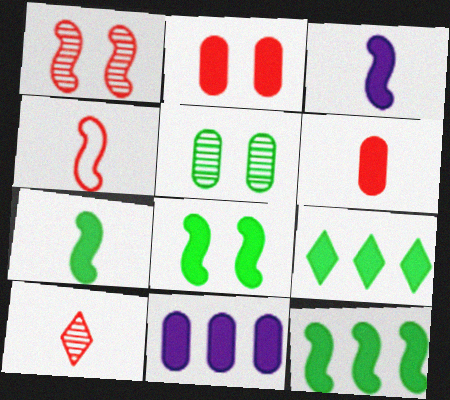[[2, 3, 9], 
[4, 6, 10], 
[7, 8, 12]]